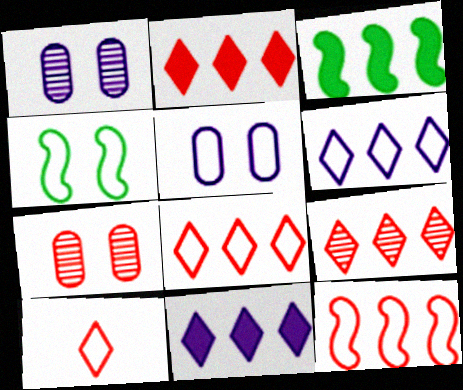[[1, 3, 10], 
[2, 8, 9]]